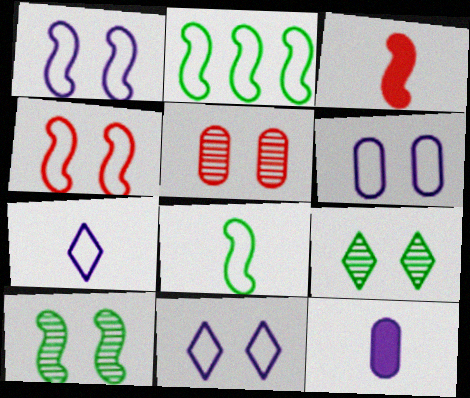[[1, 6, 11]]